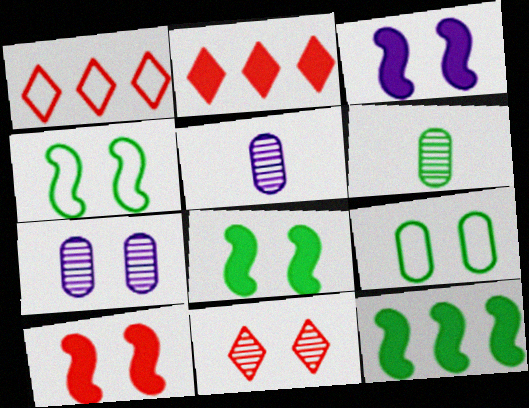[[1, 3, 6], 
[1, 5, 8], 
[2, 4, 5], 
[3, 8, 10], 
[3, 9, 11]]